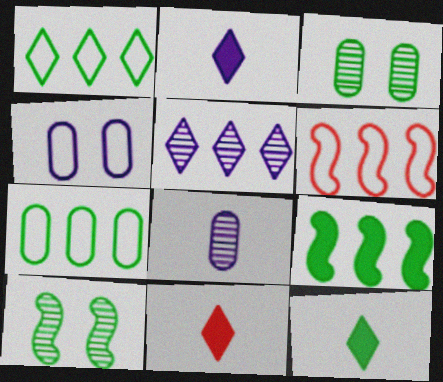[[2, 3, 6], 
[2, 11, 12], 
[7, 10, 12]]